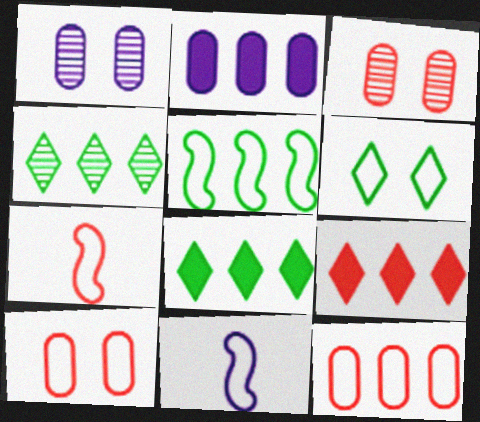[[1, 7, 8], 
[3, 7, 9], 
[3, 8, 11], 
[6, 11, 12]]